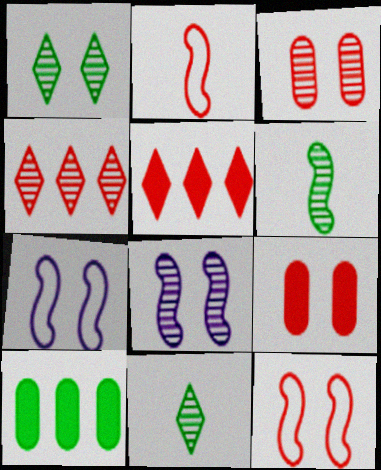[[1, 3, 8], 
[1, 7, 9], 
[2, 3, 5], 
[2, 4, 9]]